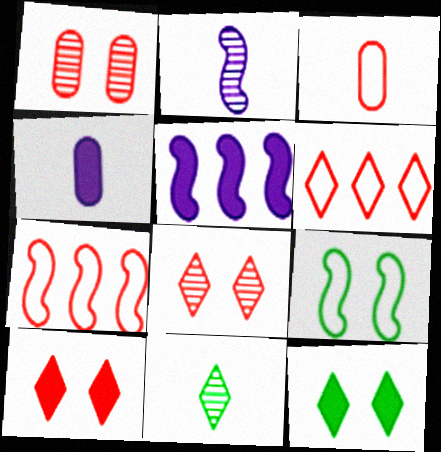[]